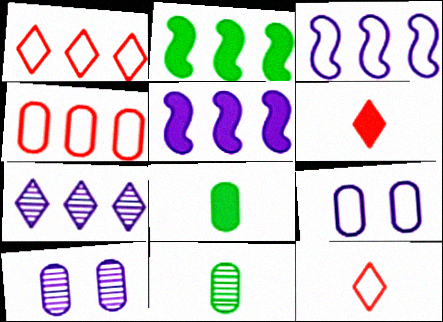[[2, 4, 7], 
[2, 10, 12], 
[4, 8, 10]]